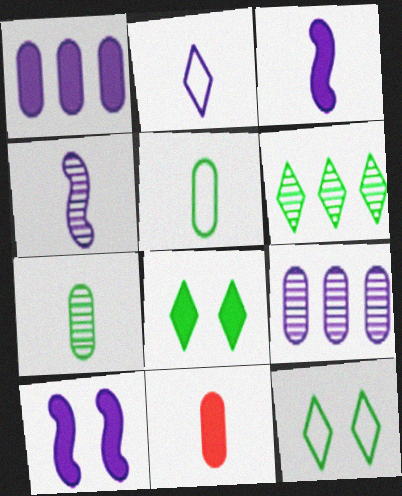[[2, 9, 10]]